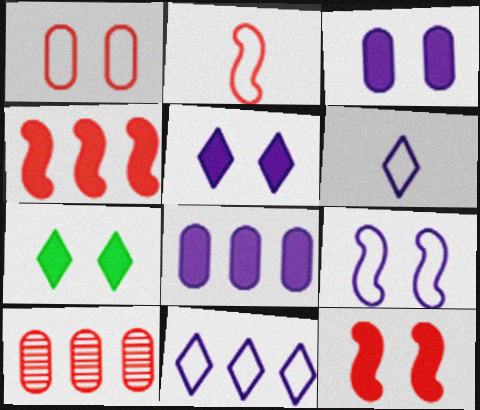[[3, 7, 12]]